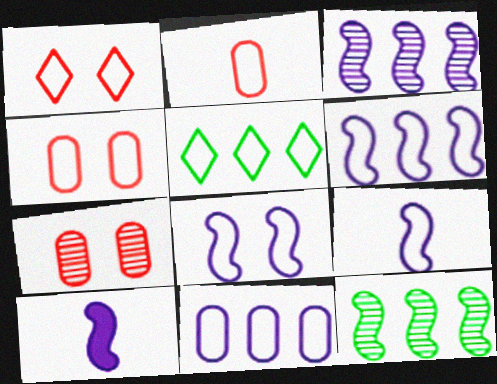[[2, 5, 8], 
[3, 8, 10], 
[4, 5, 9], 
[5, 7, 10], 
[6, 8, 9]]